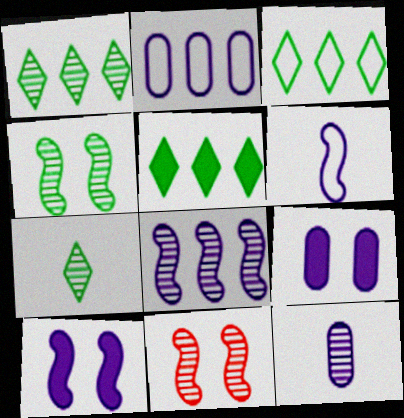[[1, 3, 5], 
[1, 11, 12], 
[2, 9, 12], 
[6, 8, 10]]